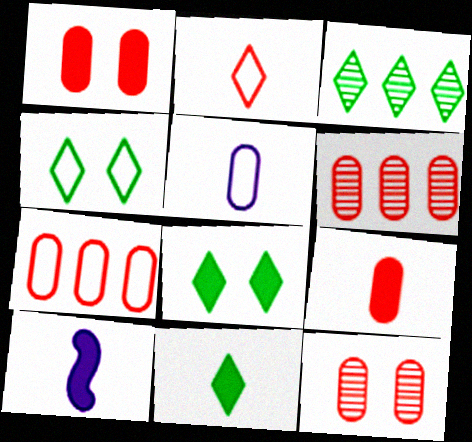[[3, 4, 11], 
[4, 6, 10], 
[7, 9, 12], 
[9, 10, 11]]